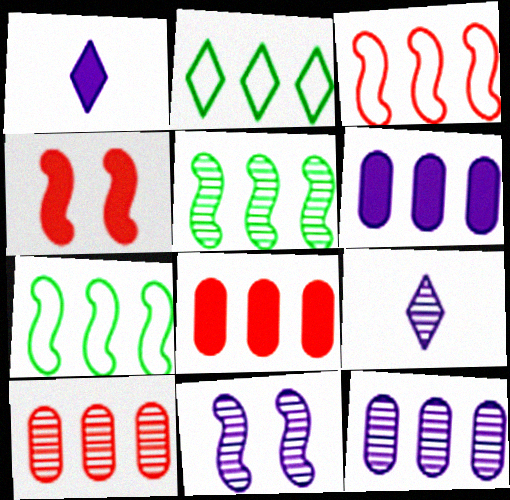[[9, 11, 12]]